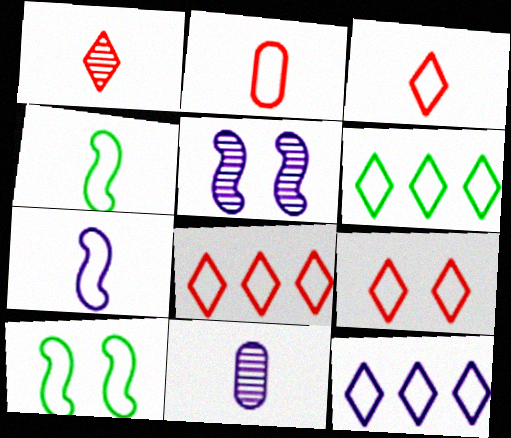[[2, 10, 12], 
[3, 8, 9], 
[6, 8, 12]]